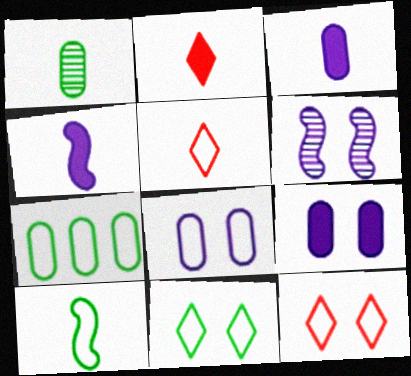[[1, 4, 5], 
[2, 6, 7], 
[7, 10, 11]]